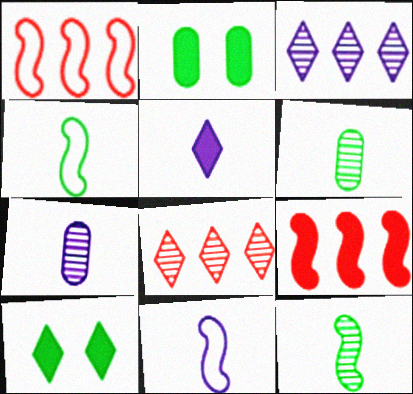[[1, 7, 10], 
[2, 5, 9], 
[2, 8, 11], 
[5, 7, 11]]